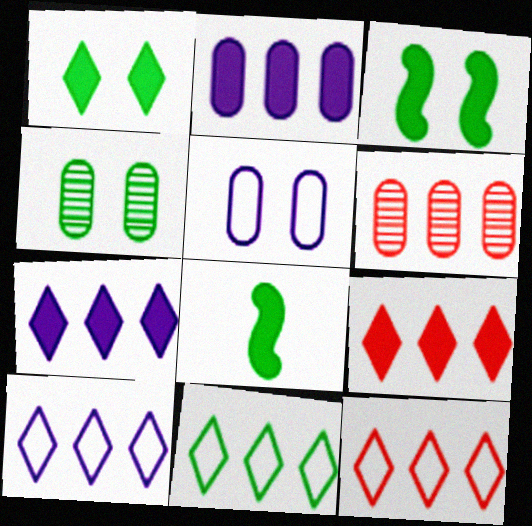[[4, 8, 11], 
[10, 11, 12]]